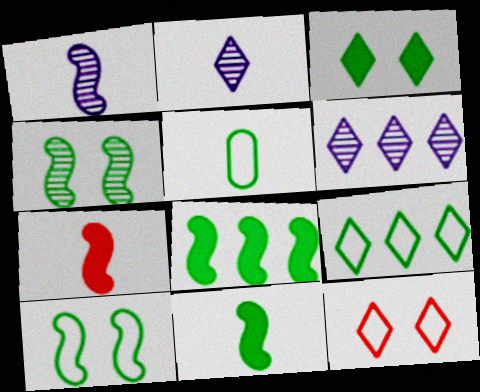[[2, 5, 7], 
[5, 9, 10]]